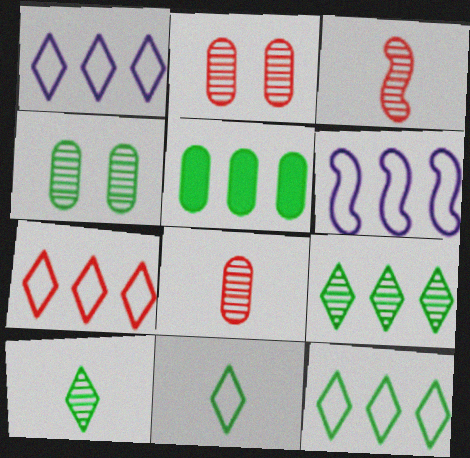[[1, 7, 12]]